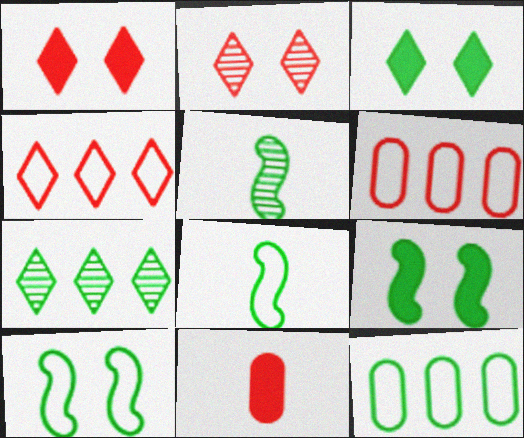[[3, 5, 12]]